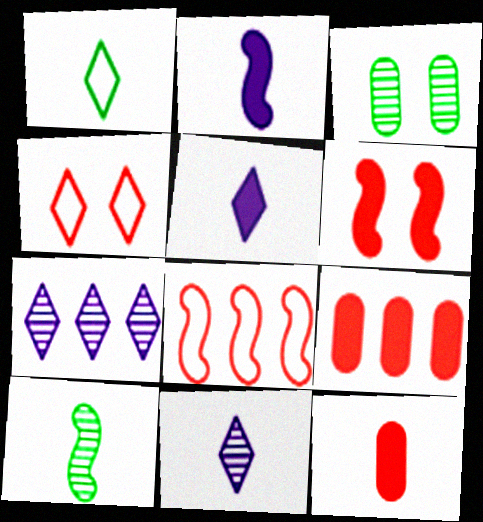[[3, 5, 8]]